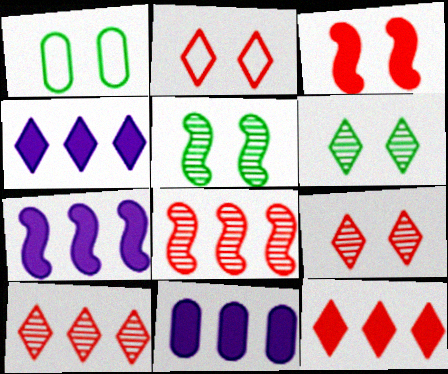[[4, 7, 11]]